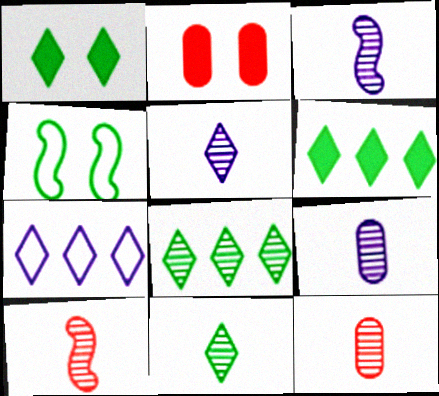[[3, 5, 9], 
[3, 11, 12], 
[9, 10, 11]]